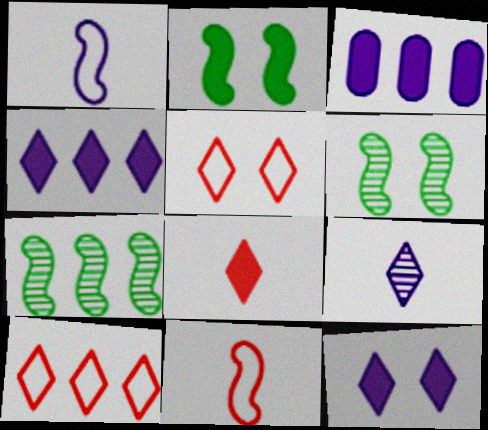[[2, 3, 8], 
[3, 7, 10]]